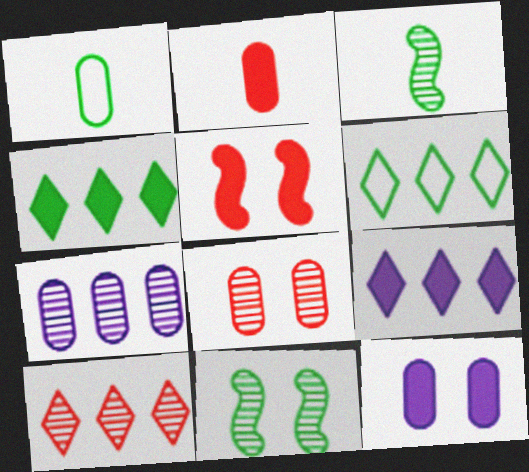[[1, 4, 11], 
[6, 9, 10]]